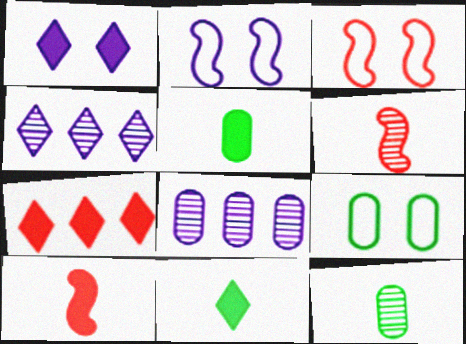[[1, 7, 11], 
[2, 7, 12], 
[3, 4, 5], 
[3, 8, 11], 
[4, 9, 10]]